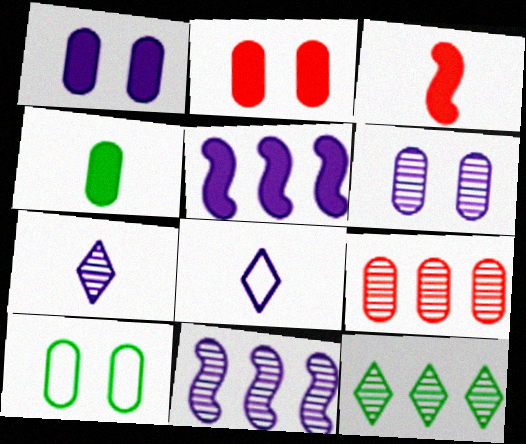[[1, 8, 11], 
[2, 6, 10], 
[5, 6, 8], 
[6, 7, 11], 
[9, 11, 12]]